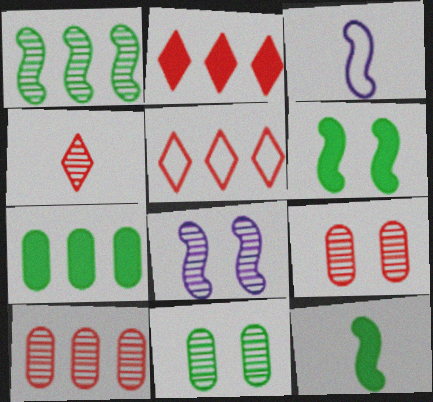[[2, 3, 11]]